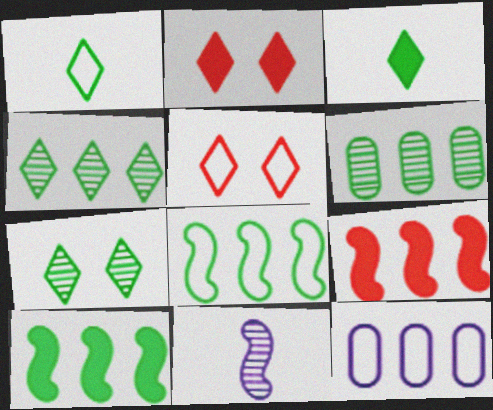[[4, 9, 12]]